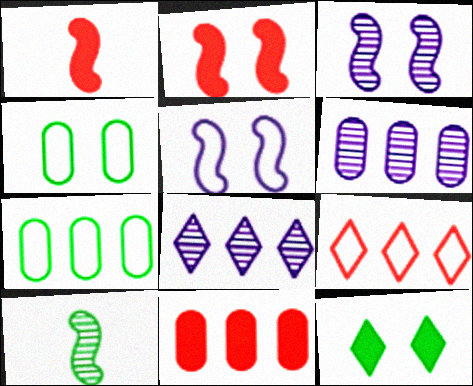[[1, 4, 8], 
[6, 7, 11], 
[7, 10, 12]]